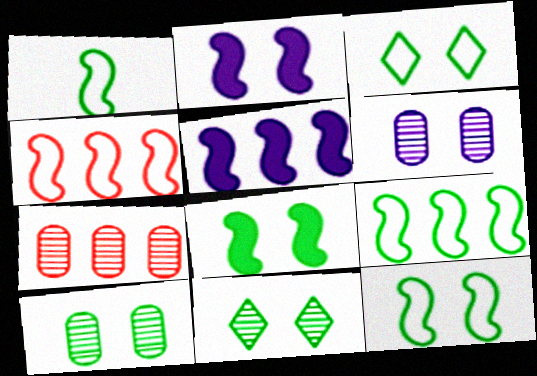[[1, 9, 12], 
[3, 8, 10]]